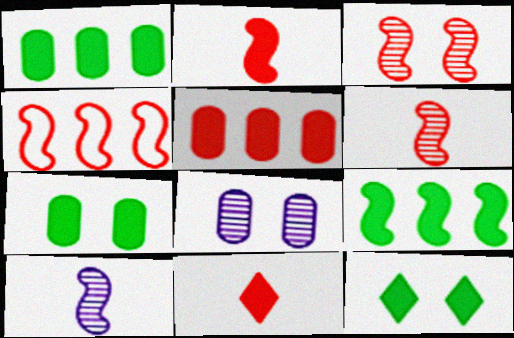[[2, 3, 4]]